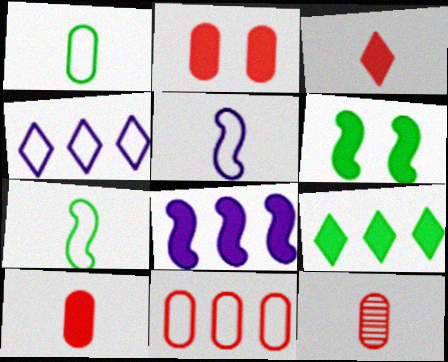[[2, 11, 12], 
[4, 6, 12]]